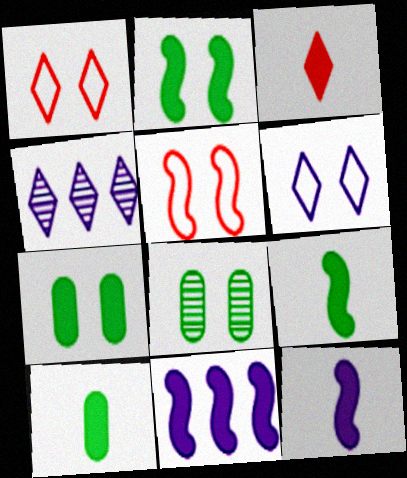[[3, 7, 11], 
[3, 10, 12], 
[4, 5, 10]]